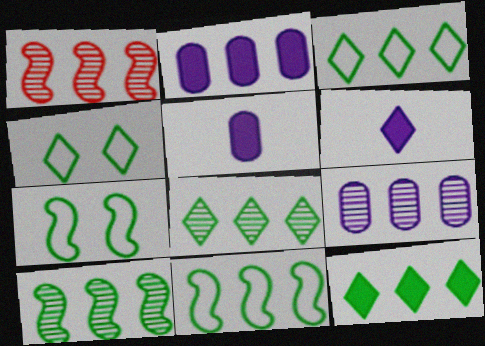[[1, 2, 3], 
[1, 4, 5], 
[1, 8, 9], 
[3, 8, 12]]